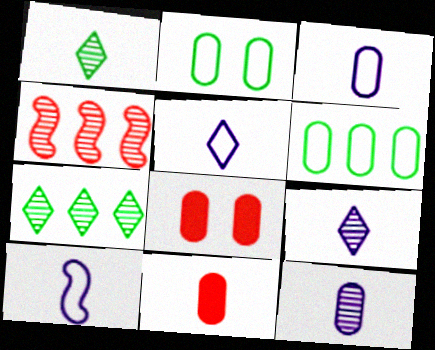[[1, 10, 11], 
[3, 5, 10], 
[6, 8, 12], 
[7, 8, 10]]